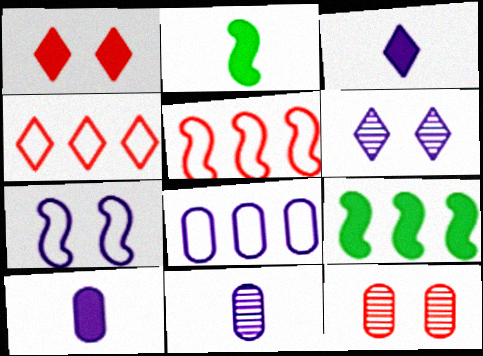[[1, 9, 10]]